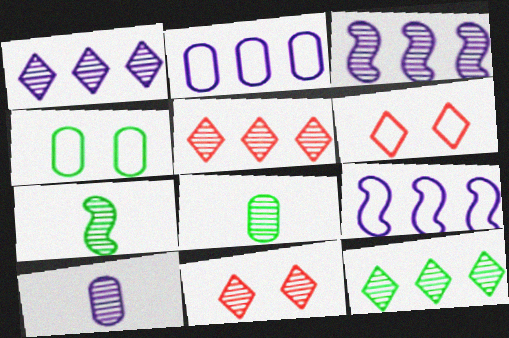[[1, 5, 12], 
[3, 8, 11]]